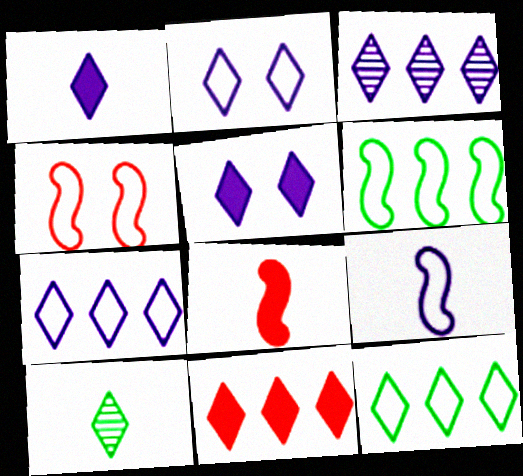[[1, 2, 3], 
[2, 10, 11], 
[3, 11, 12], 
[4, 6, 9]]